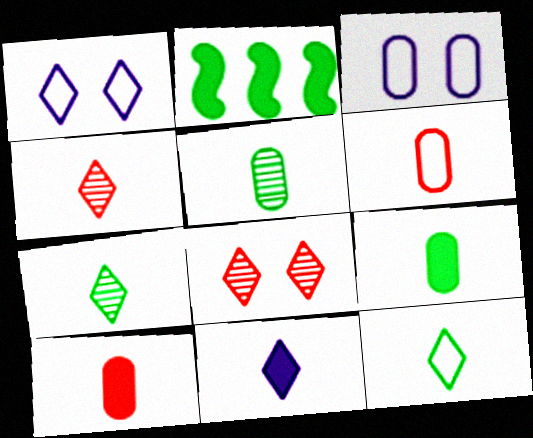[[2, 3, 4], 
[4, 11, 12]]